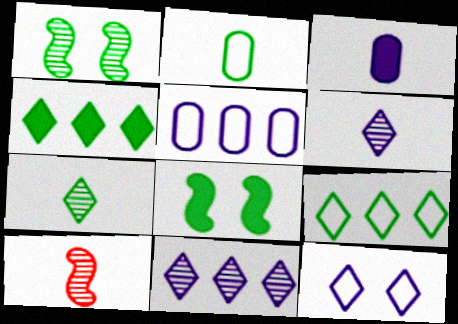[[1, 2, 4]]